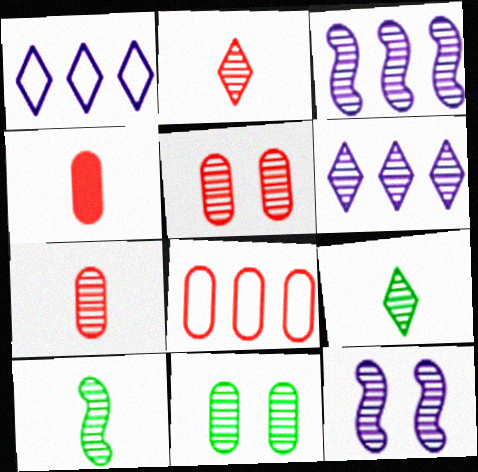[[2, 3, 11], 
[3, 5, 9], 
[4, 5, 8], 
[5, 6, 10]]